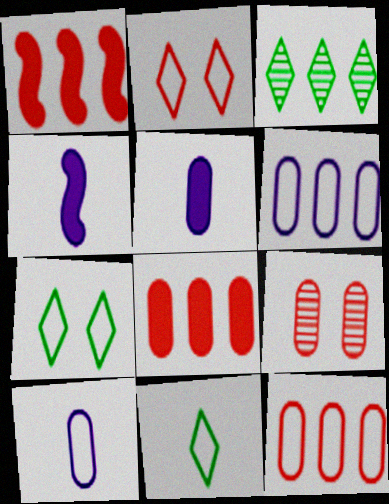[[1, 3, 6]]